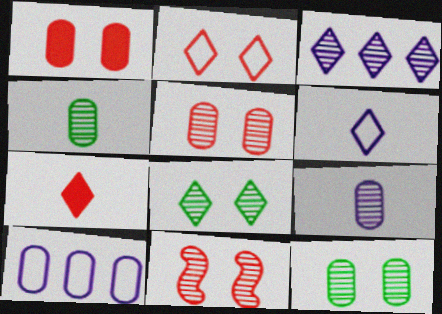[[1, 2, 11], 
[1, 4, 10], 
[3, 4, 11]]